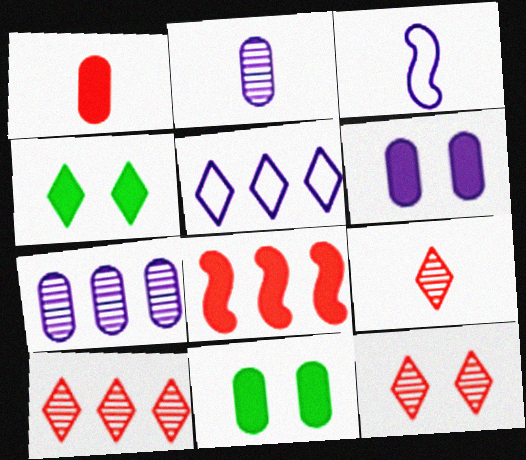[[3, 10, 11], 
[4, 5, 9], 
[9, 10, 12]]